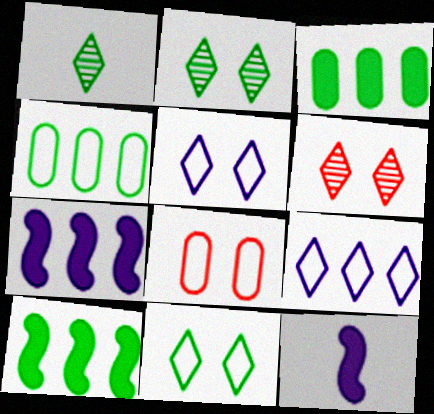[[1, 7, 8], 
[4, 6, 12]]